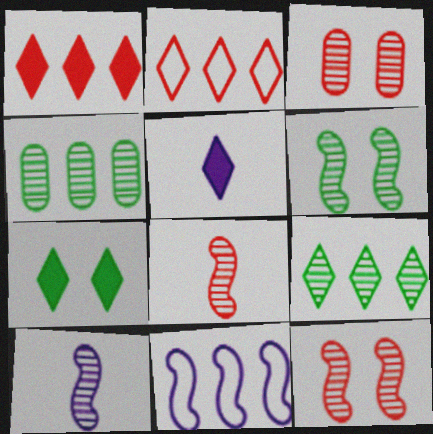[[1, 4, 11], 
[1, 5, 7], 
[3, 9, 10]]